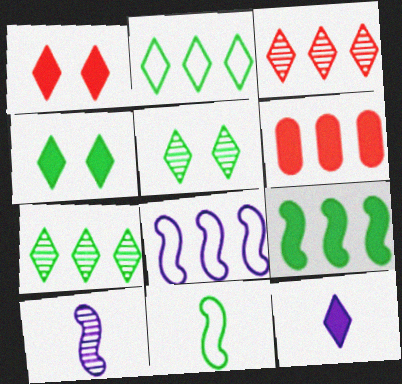[[6, 7, 8]]